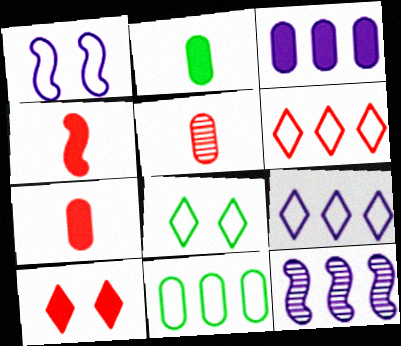[[3, 9, 12], 
[7, 8, 12]]